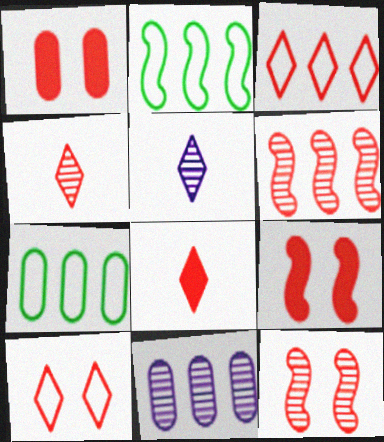[[1, 2, 5], 
[1, 10, 12], 
[5, 7, 9]]